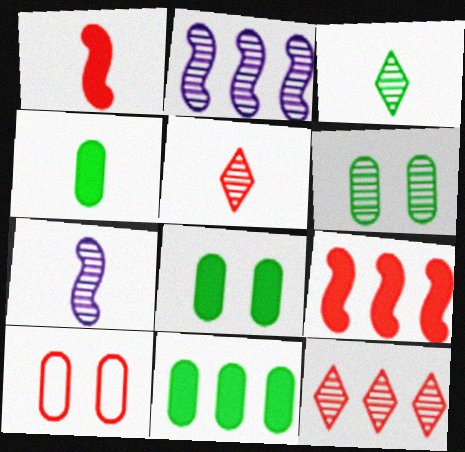[[1, 10, 12], 
[2, 5, 6], 
[4, 8, 11], 
[5, 9, 10], 
[6, 7, 12]]